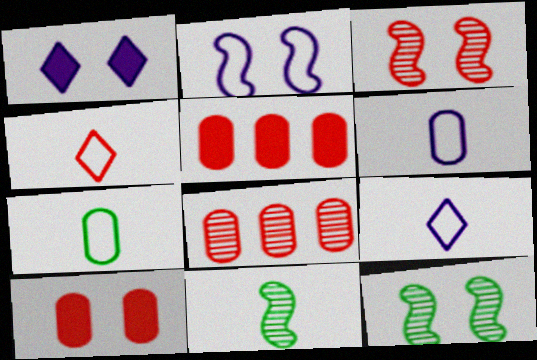[[3, 4, 5], 
[5, 9, 12]]